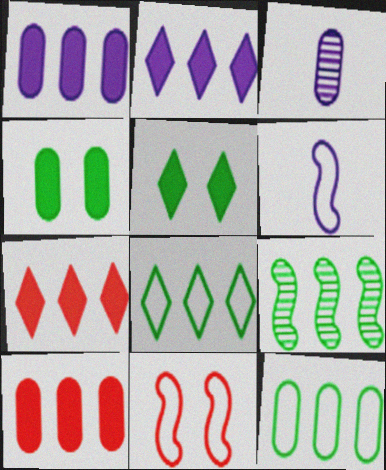[]